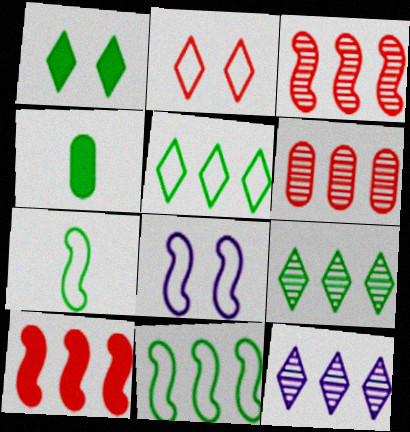[]